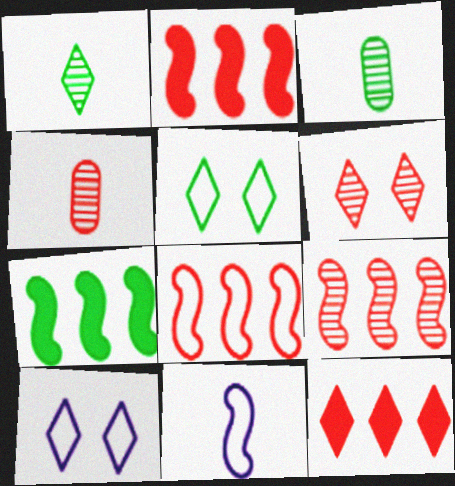[[1, 10, 12], 
[2, 3, 10], 
[2, 8, 9], 
[3, 5, 7], 
[4, 6, 9], 
[4, 7, 10]]